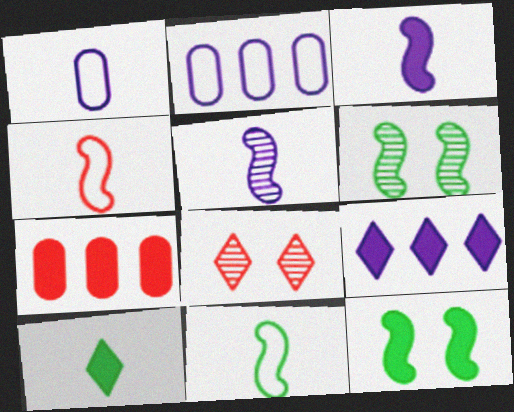[[4, 7, 8]]